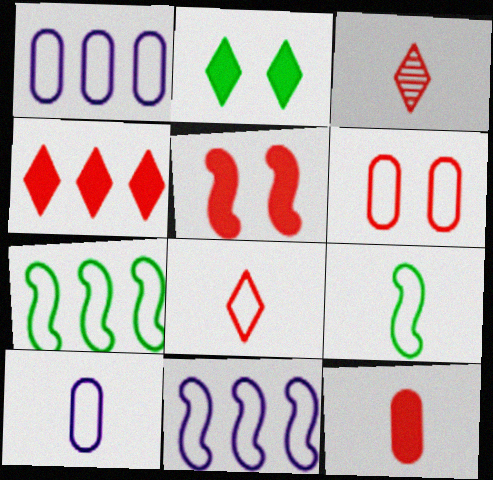[[4, 5, 12], 
[8, 9, 10]]